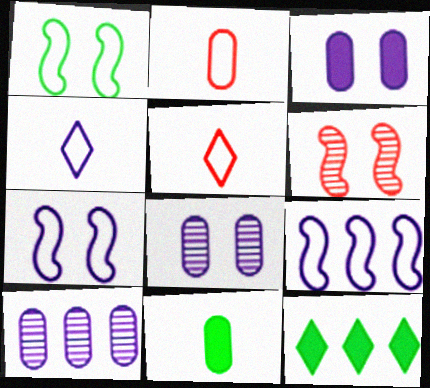[]